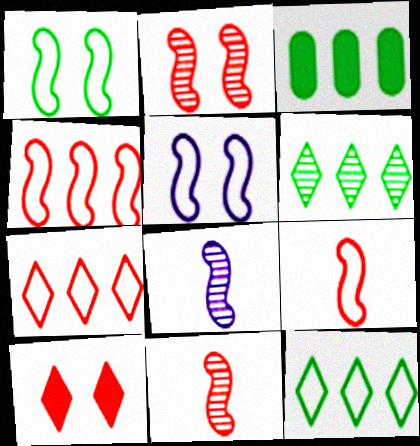[]